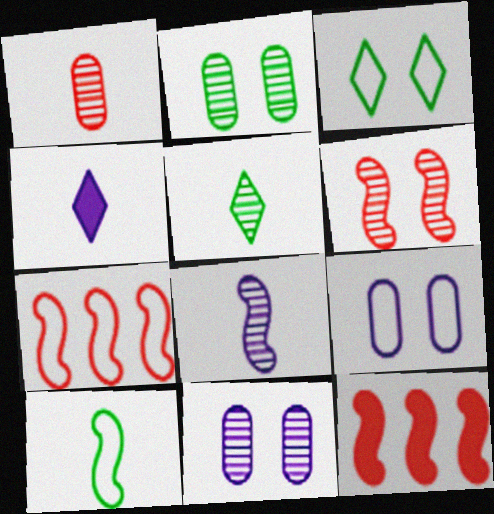[[1, 4, 10], 
[1, 5, 8], 
[2, 4, 7], 
[5, 9, 12]]